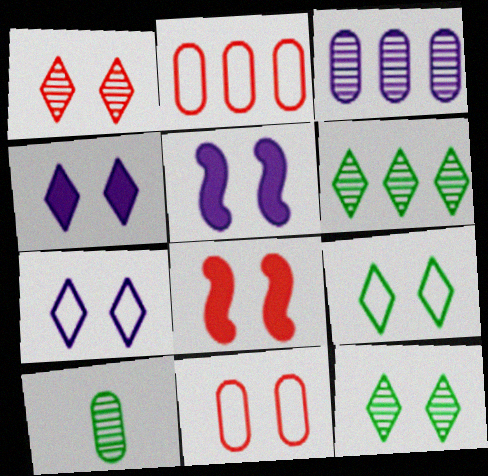[[1, 4, 9], 
[1, 8, 11], 
[5, 11, 12]]